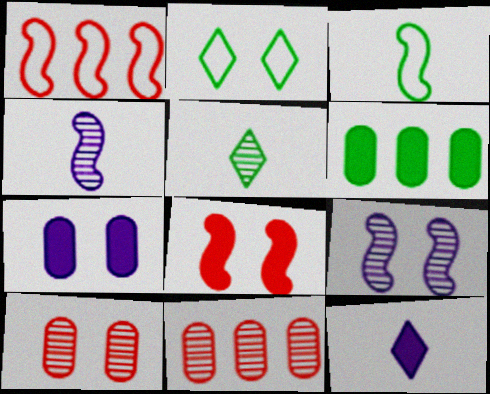[[1, 5, 7], 
[5, 9, 11], 
[6, 8, 12]]